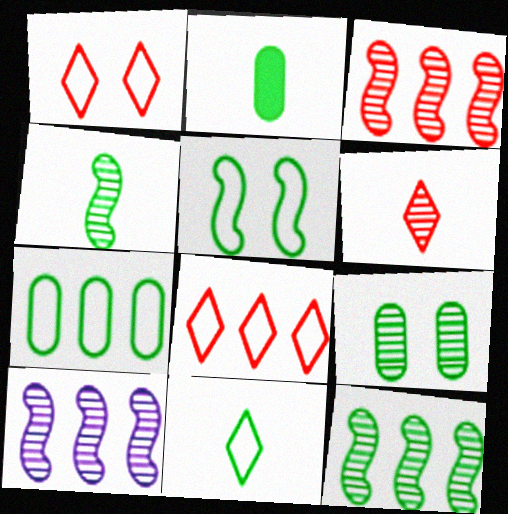[[1, 2, 10], 
[2, 4, 11], 
[2, 7, 9], 
[3, 10, 12], 
[5, 7, 11], 
[6, 9, 10]]